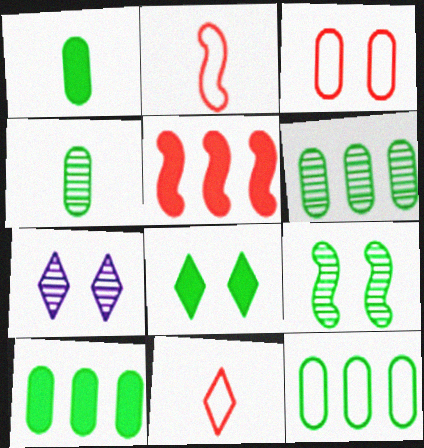[[2, 7, 10], 
[6, 10, 12]]